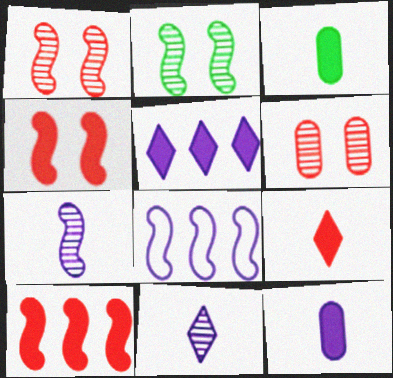[[3, 4, 5]]